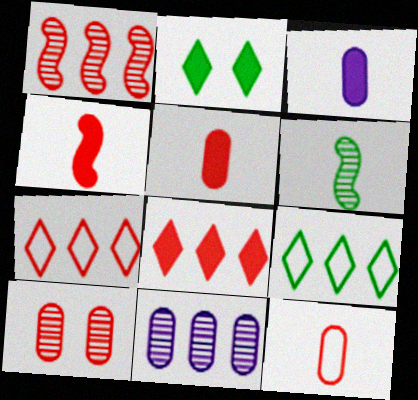[[4, 7, 10]]